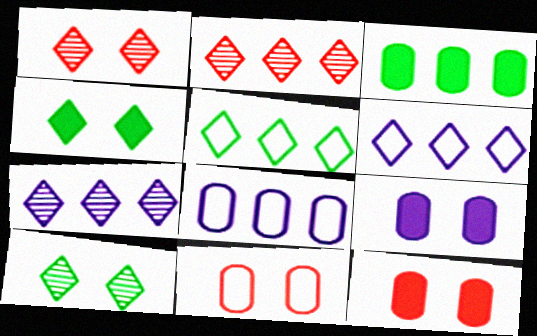[]